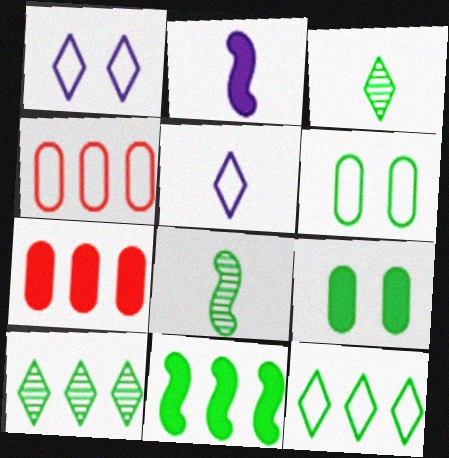[[1, 7, 8], 
[3, 6, 11], 
[8, 9, 12]]